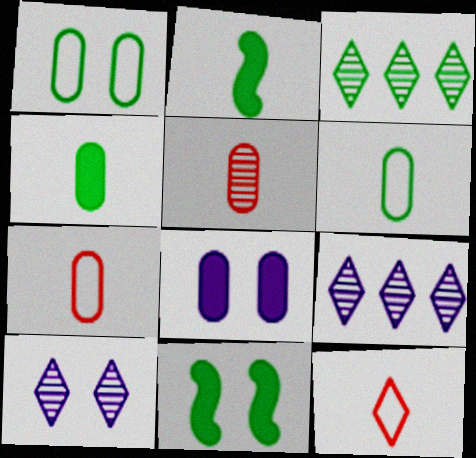[[1, 2, 3], 
[3, 6, 11], 
[7, 9, 11]]